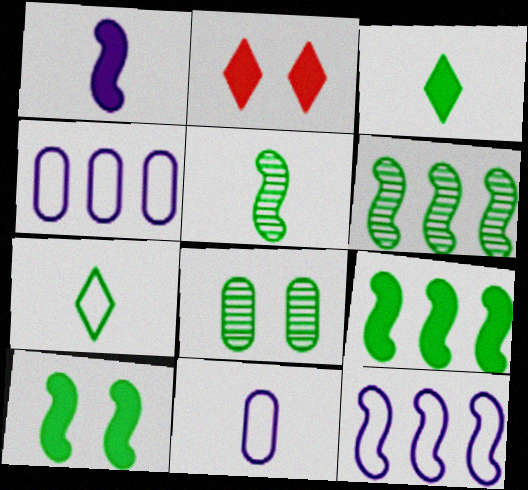[[2, 4, 5], 
[2, 6, 11], 
[7, 8, 9]]